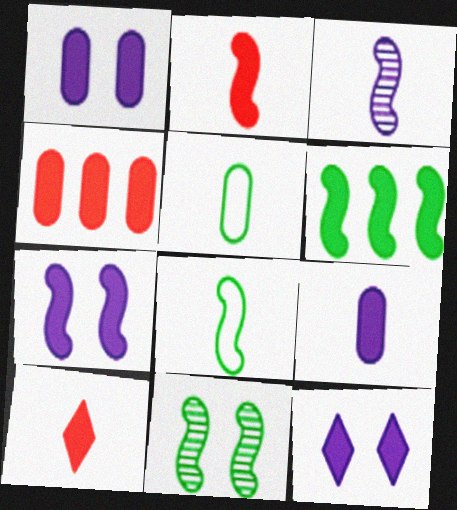[[1, 6, 10], 
[1, 7, 12], 
[2, 3, 8], 
[2, 6, 7], 
[3, 5, 10], 
[6, 8, 11]]